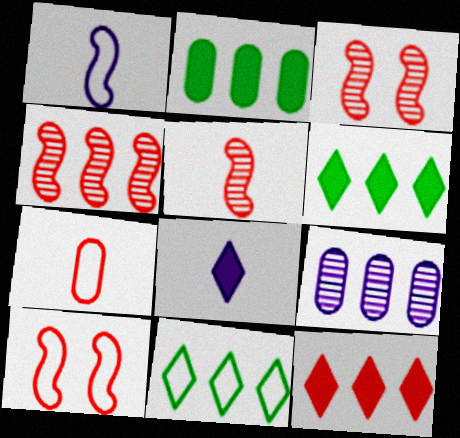[[3, 4, 5], 
[3, 7, 12]]